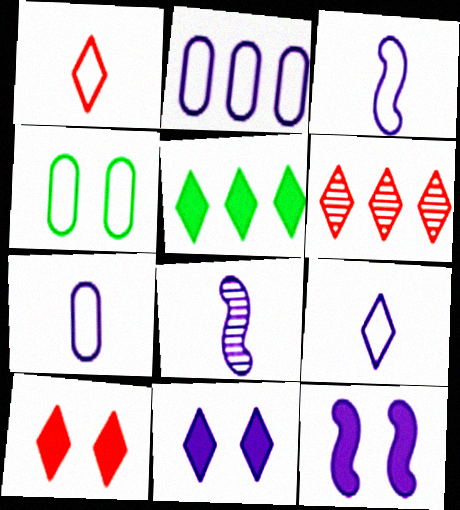[[1, 6, 10], 
[2, 8, 11], 
[3, 7, 9]]